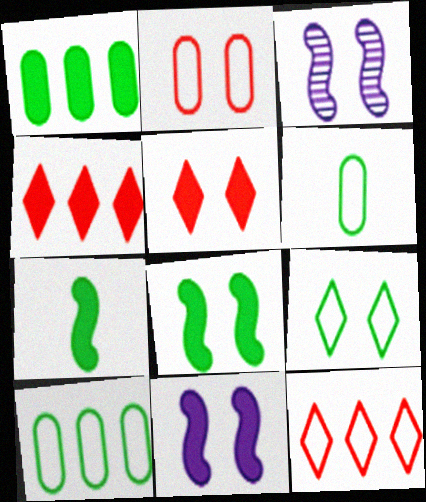[[3, 4, 6]]